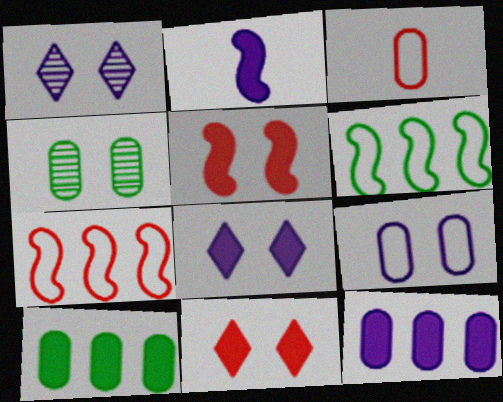[[2, 8, 12], 
[2, 10, 11], 
[3, 4, 12]]